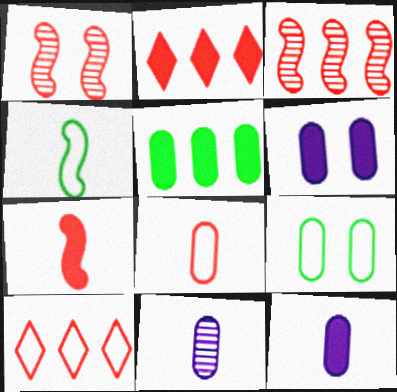[[1, 2, 8]]